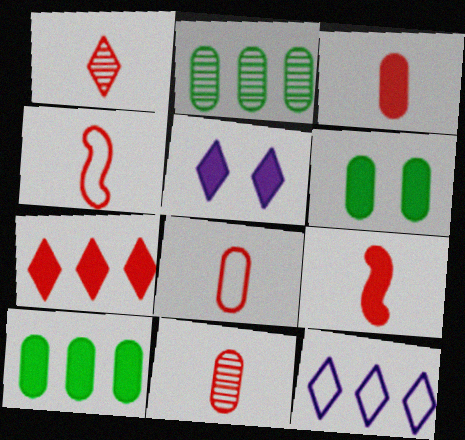[[1, 3, 4], 
[1, 8, 9], 
[2, 4, 5], 
[3, 8, 11], 
[5, 9, 10]]